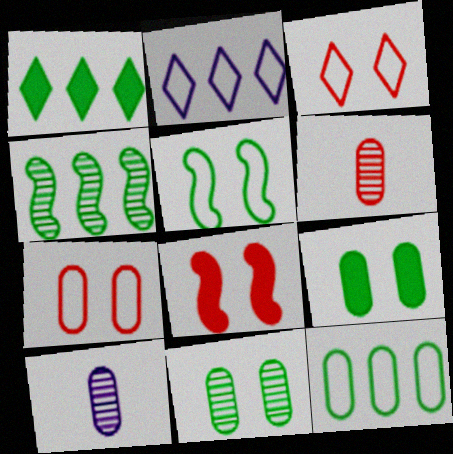[[1, 4, 12]]